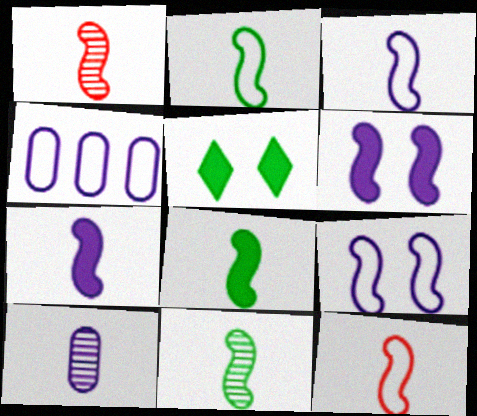[[1, 2, 7], 
[1, 3, 8], 
[1, 4, 5], 
[2, 3, 12], 
[2, 8, 11], 
[7, 11, 12]]